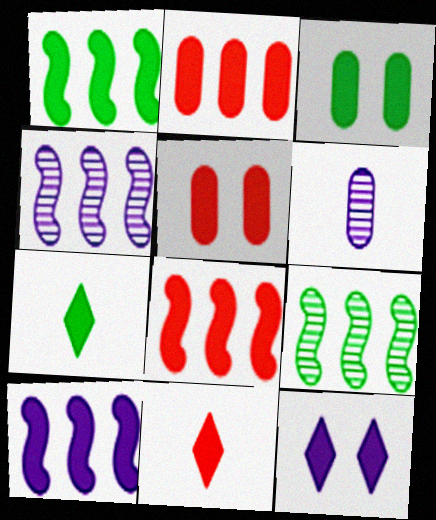[[1, 3, 7], 
[1, 8, 10], 
[3, 10, 11], 
[5, 7, 10], 
[5, 8, 11]]